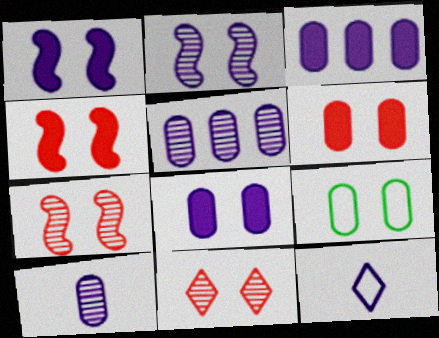[[1, 5, 12], 
[1, 9, 11], 
[2, 3, 12]]